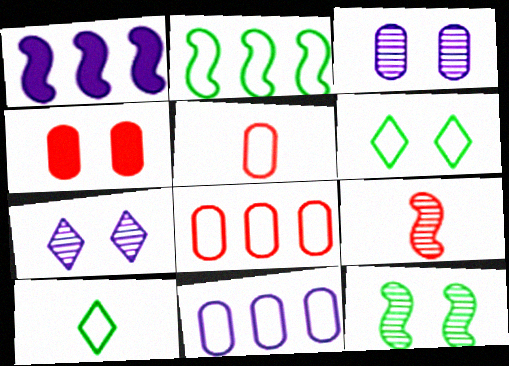[]